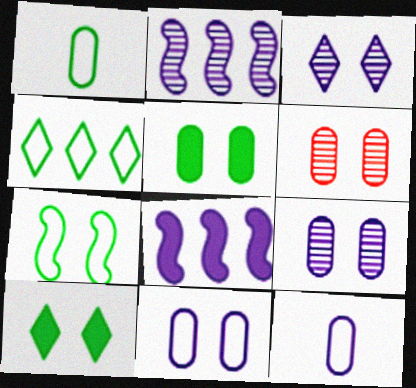[[1, 4, 7], 
[3, 8, 12], 
[5, 6, 11]]